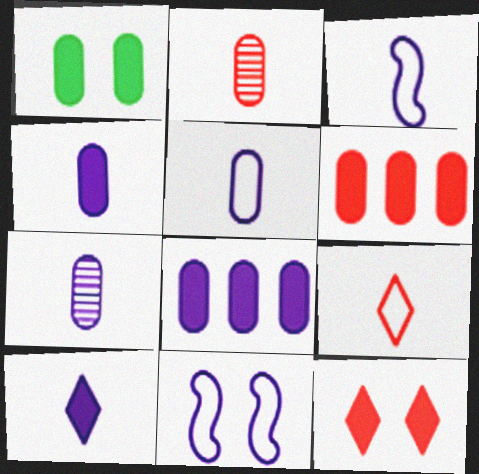[[1, 4, 6], 
[3, 7, 10], 
[4, 5, 7]]